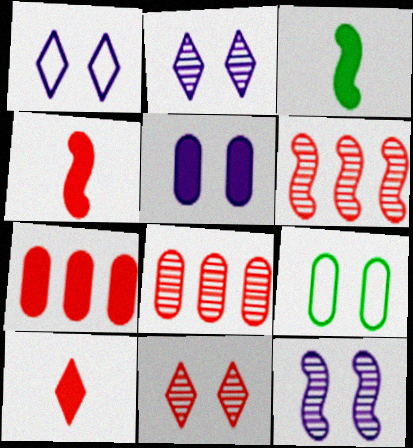[[1, 3, 8], 
[1, 5, 12]]